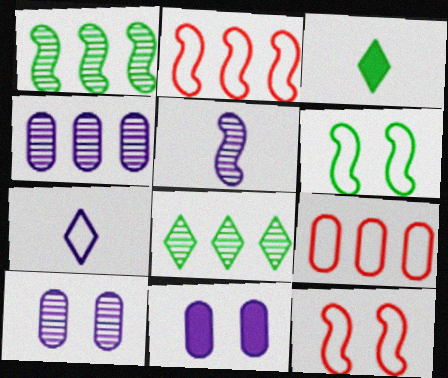[[2, 3, 10], 
[3, 4, 12], 
[6, 7, 9]]